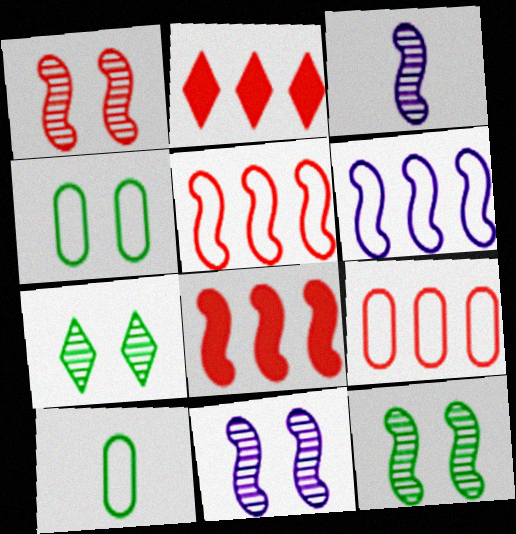[[1, 11, 12], 
[2, 3, 4], 
[2, 10, 11]]